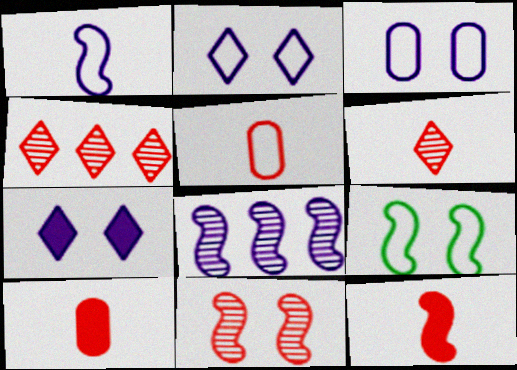[[5, 6, 12], 
[8, 9, 12]]